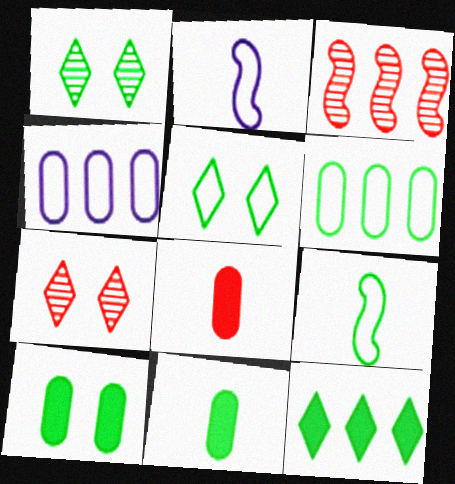[[3, 4, 12], 
[5, 6, 9]]